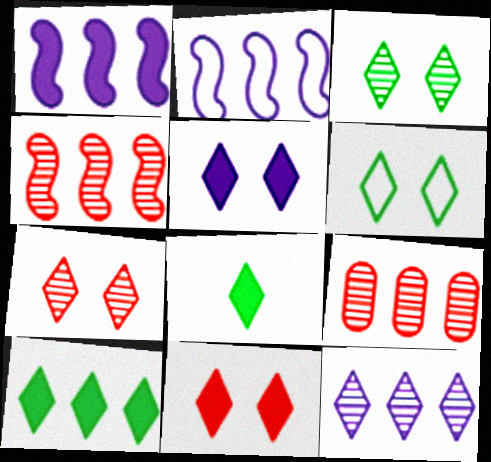[[2, 9, 10], 
[5, 6, 7]]